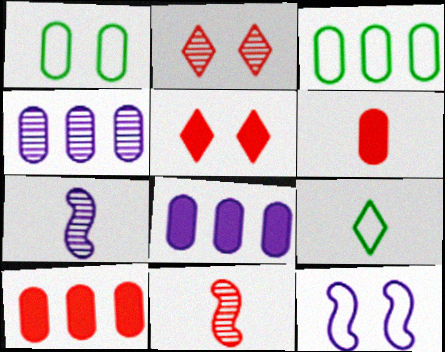[[1, 4, 6], 
[3, 4, 10], 
[3, 5, 7], 
[6, 7, 9]]